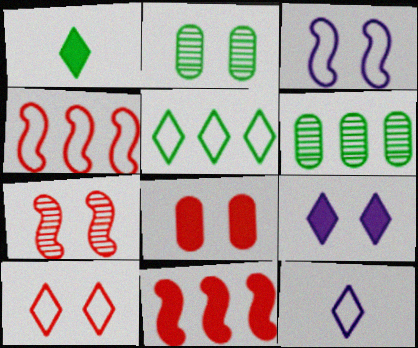[[2, 11, 12], 
[5, 10, 12], 
[7, 8, 10]]